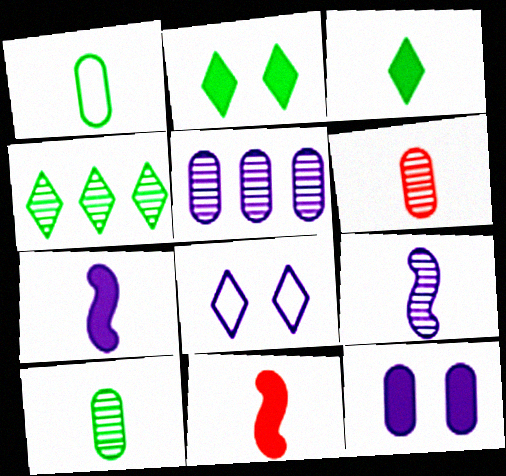[[5, 7, 8]]